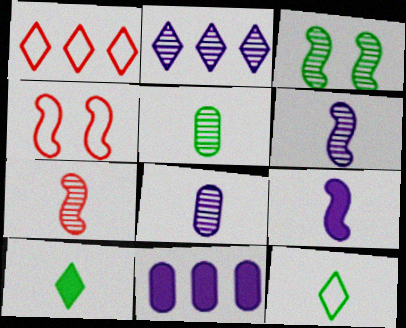[]